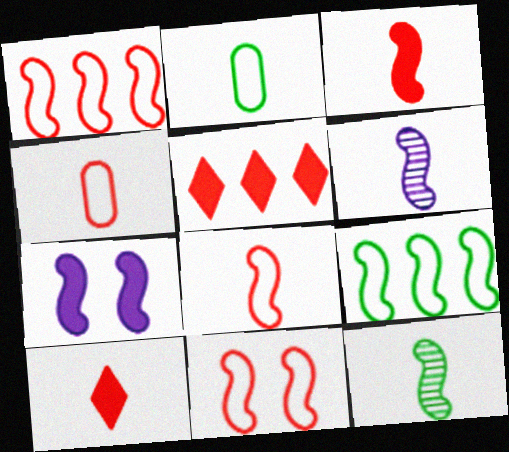[[1, 7, 12], 
[1, 8, 11], 
[2, 6, 10]]